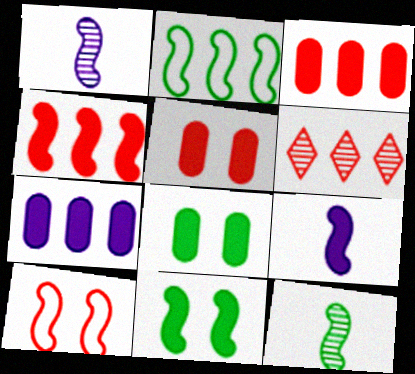[[2, 6, 7], 
[2, 11, 12], 
[4, 9, 11]]